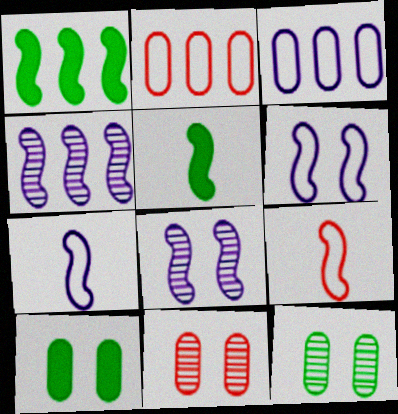[[1, 8, 9]]